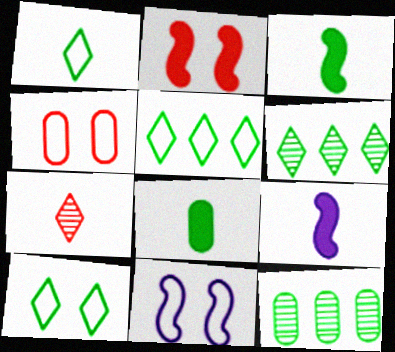[[1, 5, 10], 
[3, 10, 12], 
[4, 6, 9], 
[4, 10, 11]]